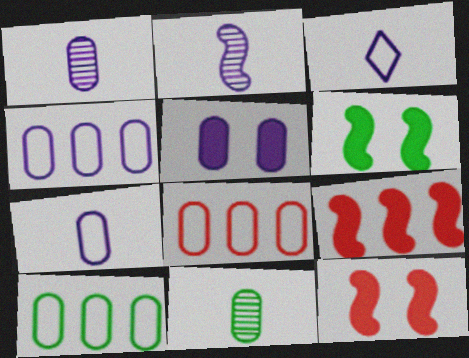[[1, 4, 5], 
[4, 8, 10], 
[5, 8, 11]]